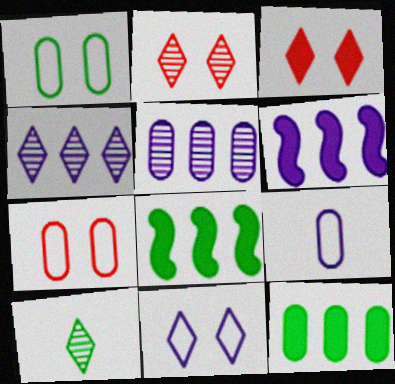[[1, 8, 10], 
[2, 4, 10], 
[2, 8, 9], 
[6, 7, 10]]